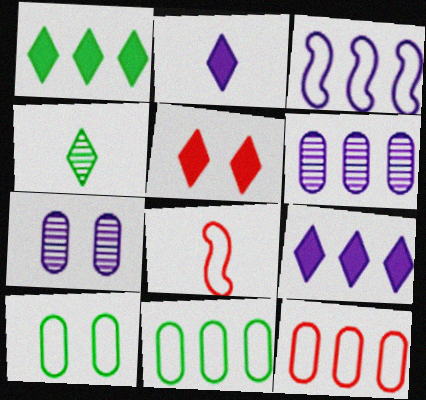[[1, 2, 5], 
[1, 7, 8], 
[2, 3, 7], 
[3, 6, 9]]